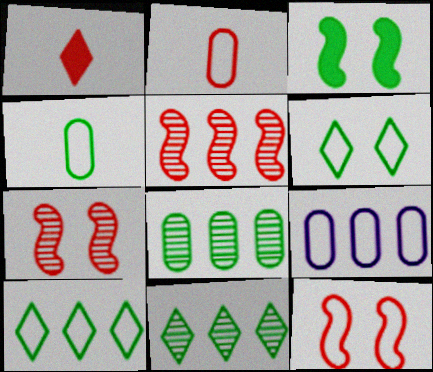[[3, 4, 11]]